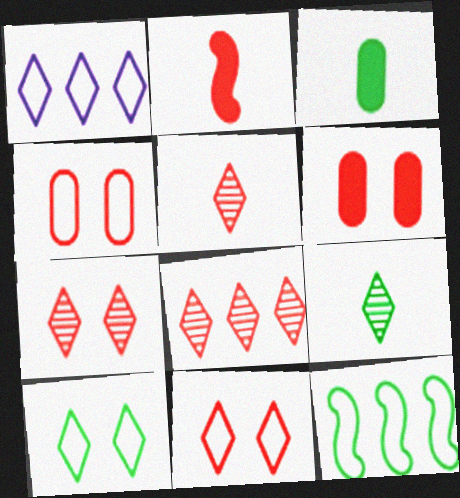[[2, 4, 8], 
[5, 7, 8]]